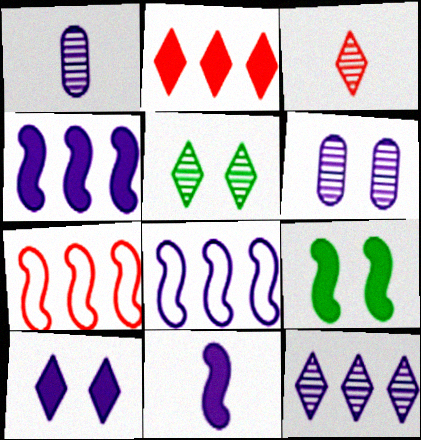[[1, 8, 10], 
[3, 5, 12]]